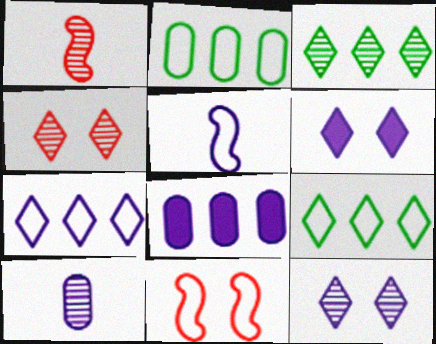[[1, 2, 6], 
[5, 8, 12]]